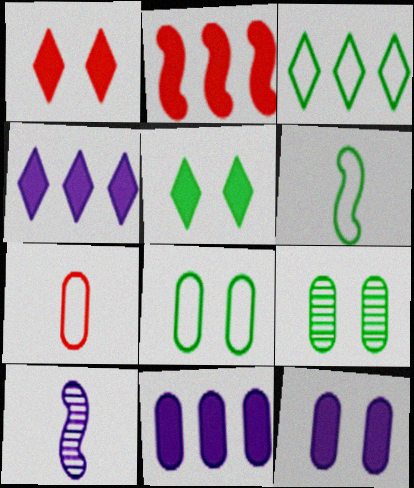[[3, 6, 8], 
[7, 9, 11]]